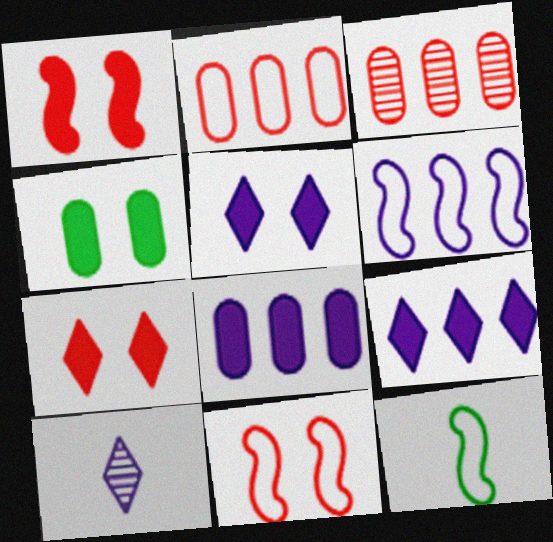[[1, 4, 5], 
[3, 5, 12], 
[6, 11, 12]]